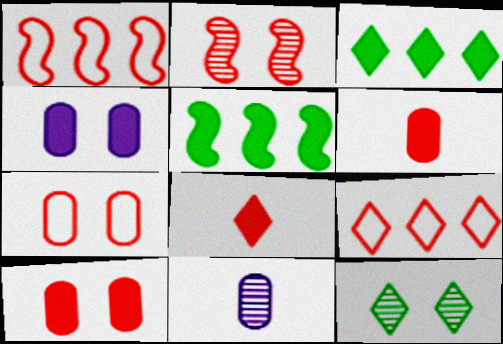[[2, 6, 9], 
[4, 5, 8]]